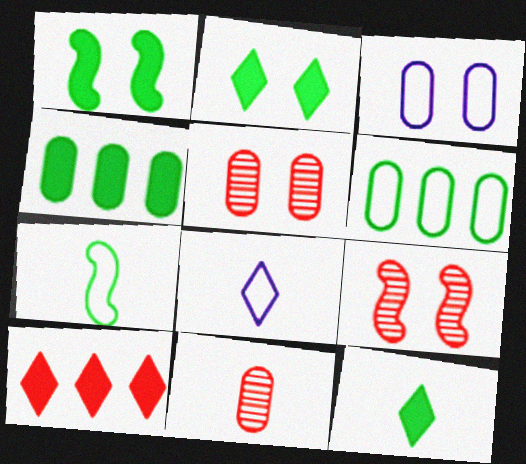[[1, 4, 12], 
[2, 3, 9], 
[3, 4, 11], 
[4, 8, 9]]